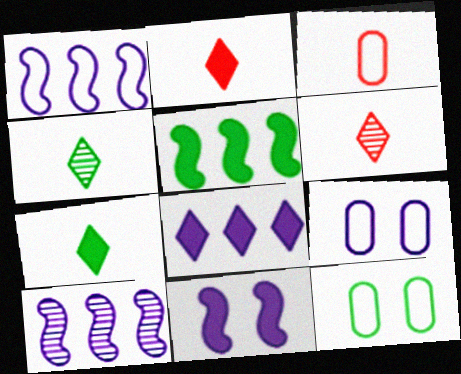[[2, 10, 12], 
[4, 5, 12], 
[5, 6, 9]]